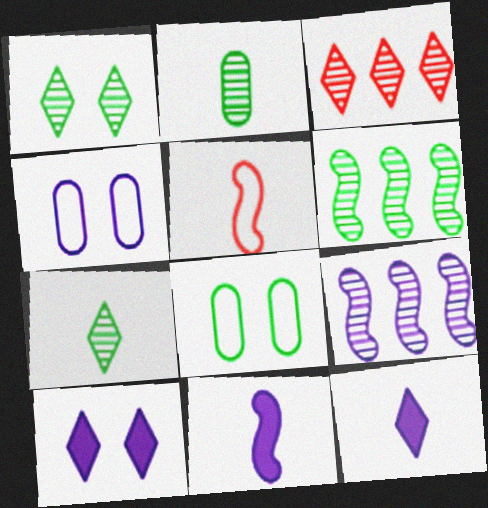[[1, 2, 6], 
[2, 5, 12], 
[3, 8, 11], 
[4, 9, 12]]